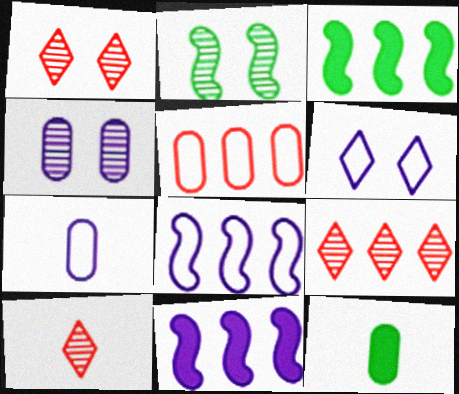[[1, 2, 4], 
[1, 3, 7], 
[1, 8, 12], 
[1, 9, 10], 
[4, 5, 12], 
[6, 7, 8]]